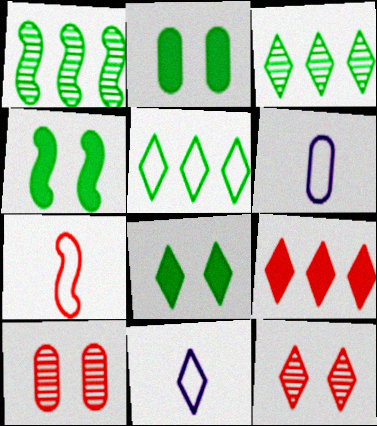[[2, 4, 8], 
[7, 9, 10]]